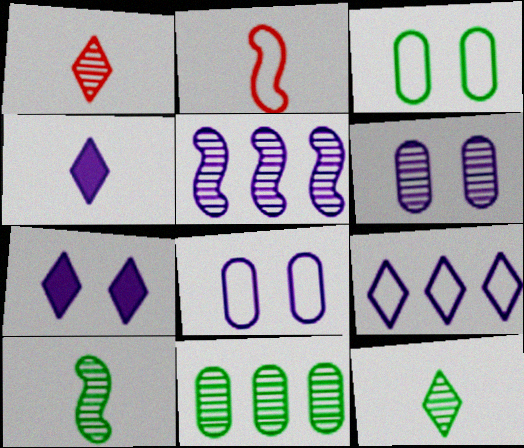[[2, 3, 9], 
[2, 7, 11], 
[4, 5, 8]]